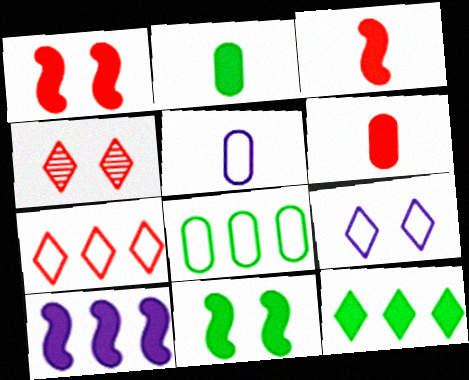[[2, 11, 12], 
[3, 10, 11]]